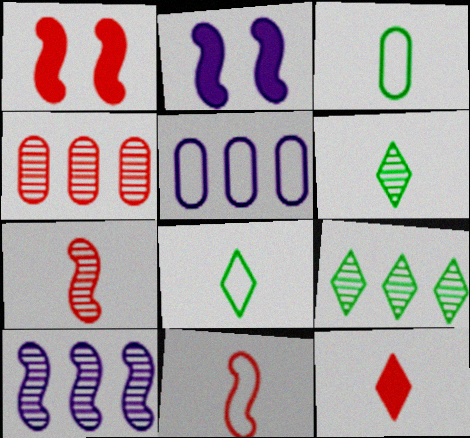[[1, 5, 6], 
[2, 4, 8], 
[4, 9, 10]]